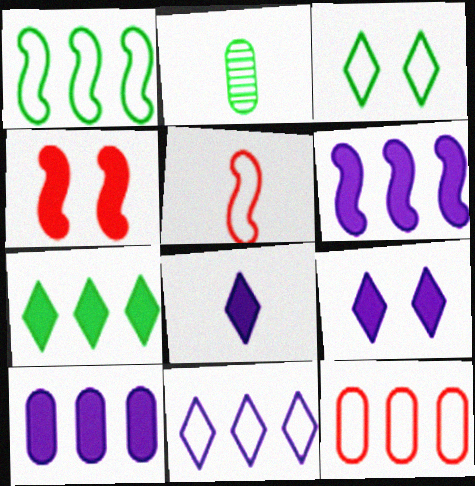[[1, 11, 12], 
[2, 4, 11], 
[2, 5, 8]]